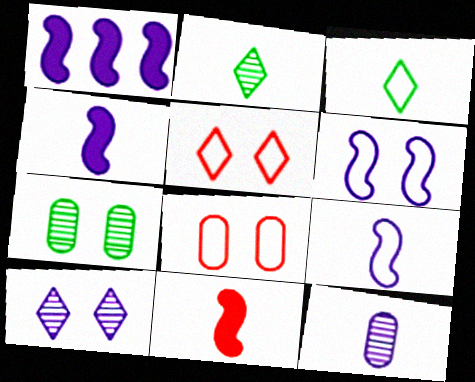[[1, 2, 8], 
[3, 11, 12]]